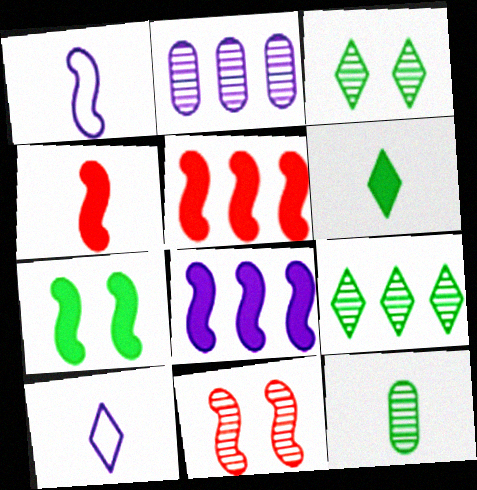[[4, 7, 8], 
[4, 10, 12]]